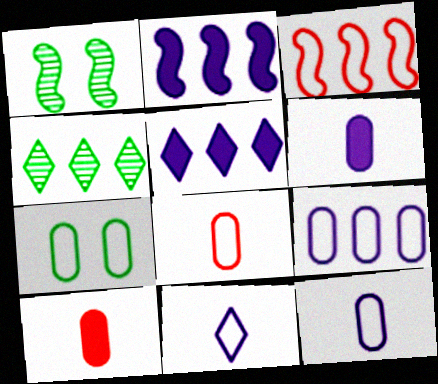[[1, 5, 8], 
[3, 7, 11], 
[7, 8, 9]]